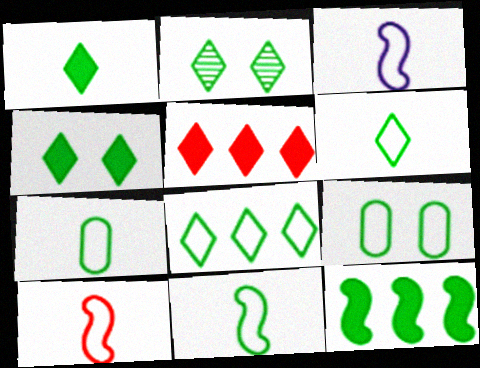[[1, 2, 8], 
[2, 7, 12], 
[3, 10, 11], 
[6, 7, 11], 
[8, 9, 11]]